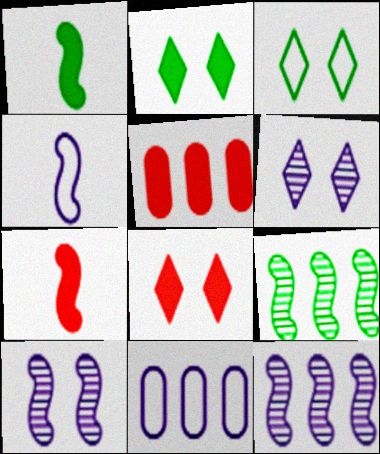[[3, 6, 8], 
[5, 7, 8]]